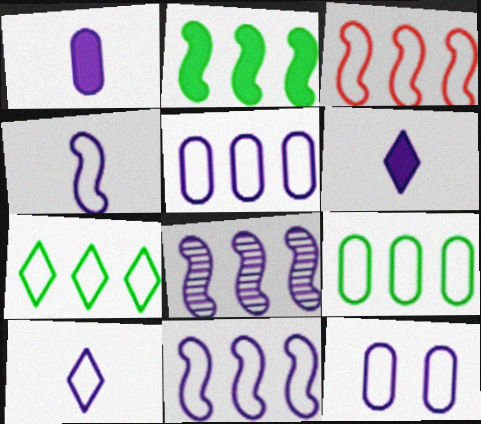[[2, 3, 8], 
[3, 5, 7], 
[6, 8, 12], 
[10, 11, 12]]